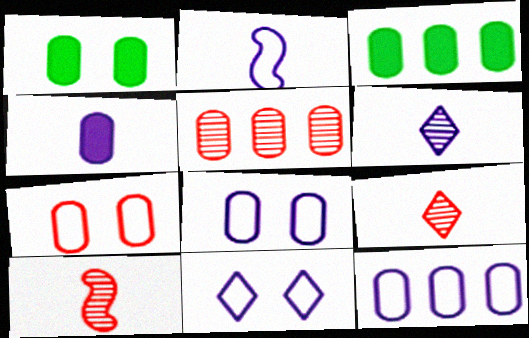[[2, 4, 6], 
[2, 11, 12], 
[3, 5, 12], 
[3, 10, 11]]